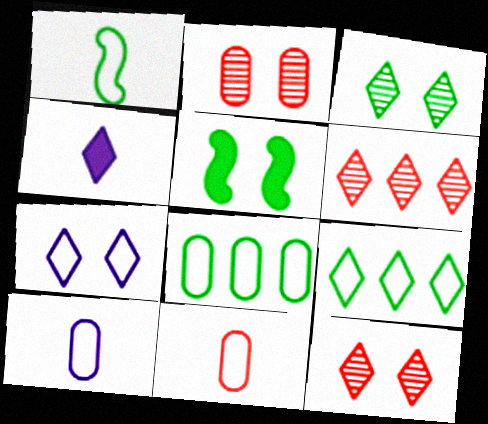[[2, 5, 7], 
[4, 9, 12], 
[5, 6, 10]]